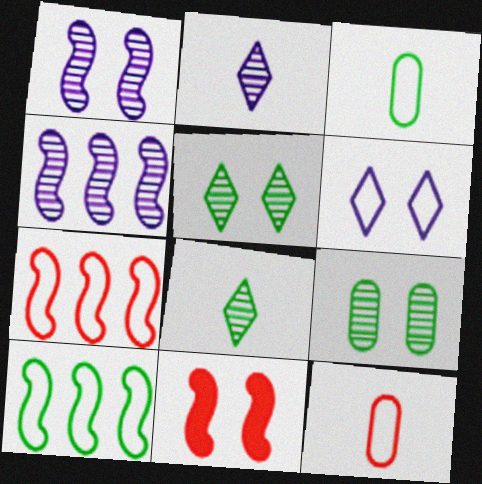[[3, 6, 7], 
[6, 9, 11], 
[6, 10, 12]]